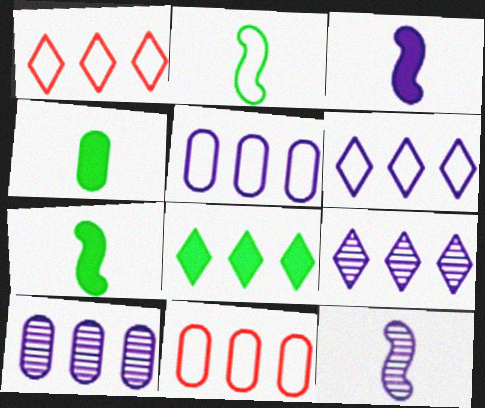[[1, 8, 9]]